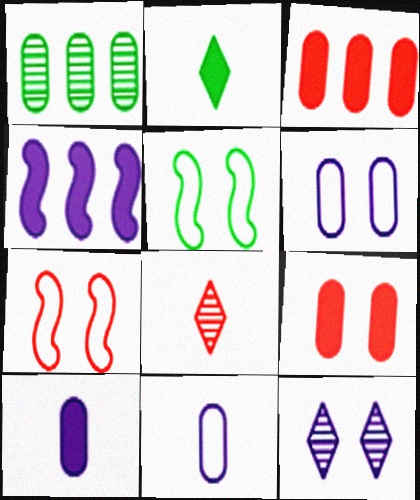[[1, 2, 5], 
[1, 9, 11], 
[2, 4, 9], 
[3, 7, 8], 
[4, 11, 12], 
[5, 9, 12]]